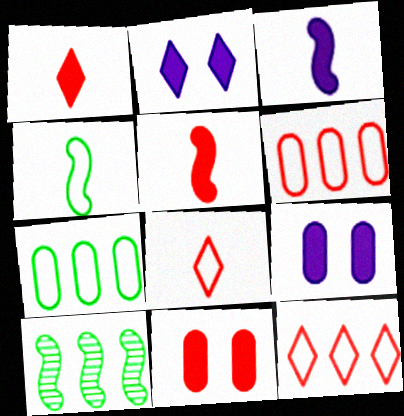[[8, 9, 10]]